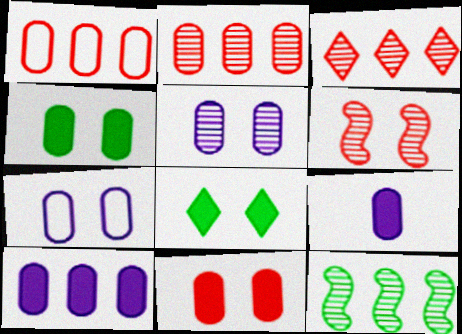[[6, 7, 8]]